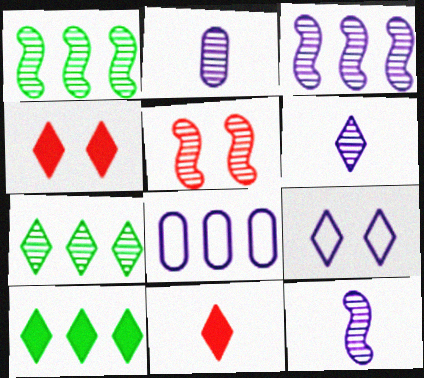[[1, 5, 12], 
[2, 5, 7], 
[2, 6, 12], 
[7, 9, 11]]